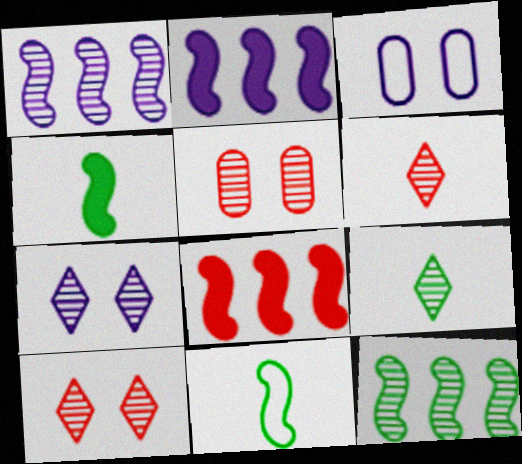[[1, 5, 9], 
[3, 8, 9]]